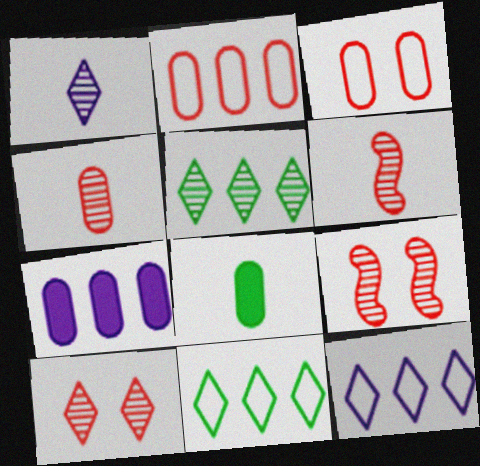[[1, 5, 10], 
[8, 9, 12]]